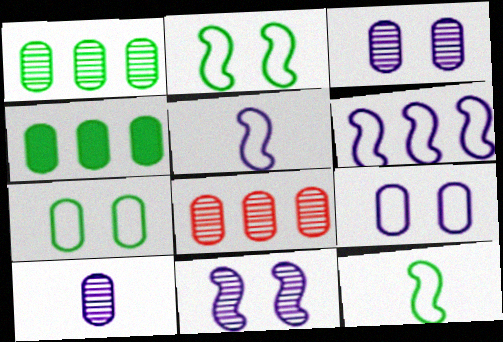[]